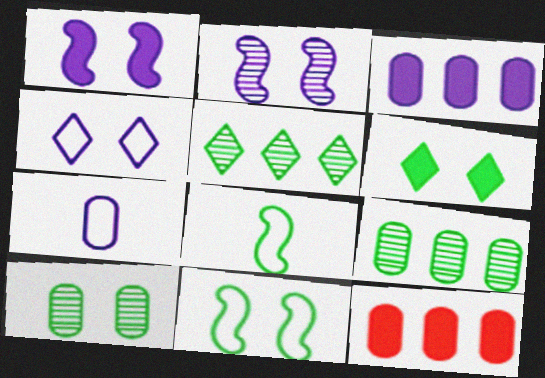[[6, 8, 9], 
[6, 10, 11], 
[7, 10, 12]]